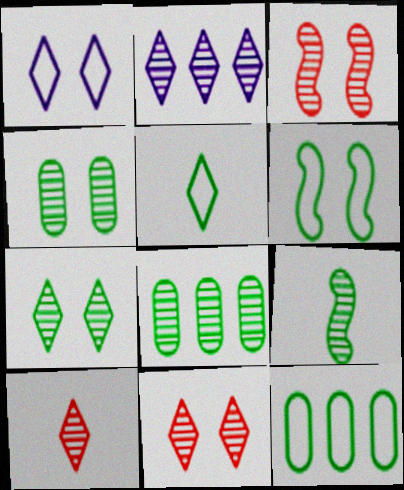[[2, 7, 10], 
[5, 6, 12], 
[7, 8, 9]]